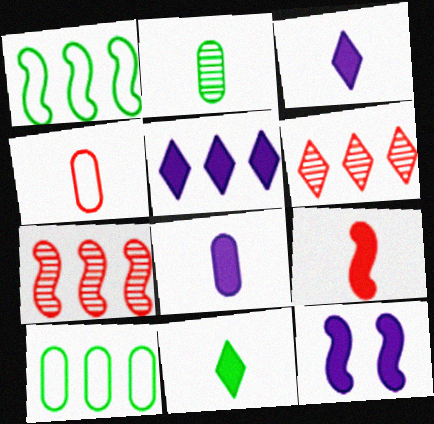[[2, 4, 8], 
[5, 7, 10], 
[5, 8, 12], 
[8, 9, 11]]